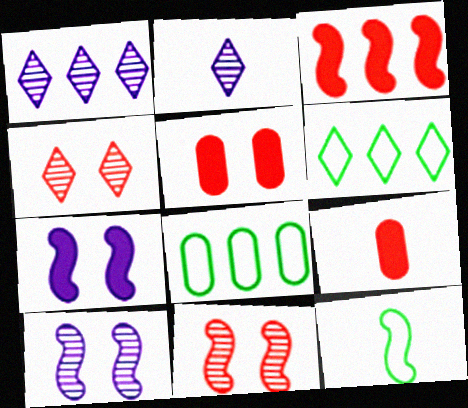[[1, 3, 8], 
[1, 5, 12], 
[2, 9, 12], 
[3, 10, 12], 
[6, 9, 10]]